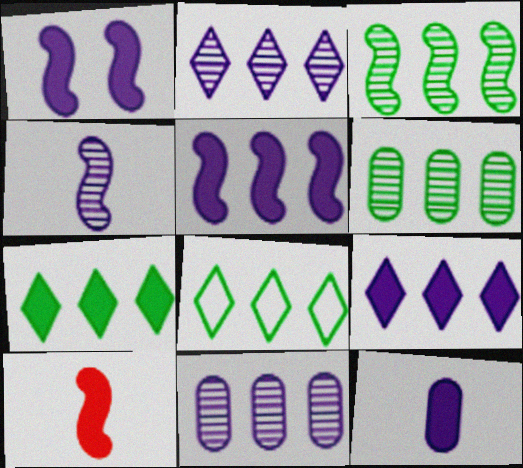[[1, 9, 12]]